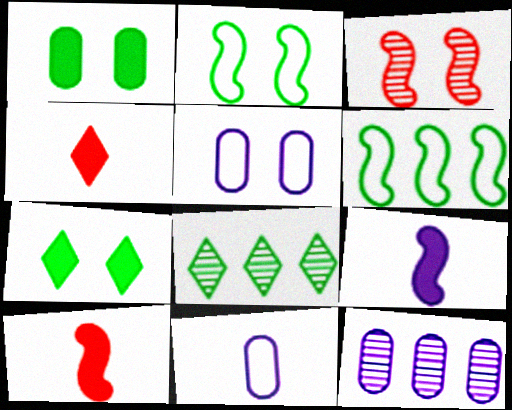[[2, 4, 12], 
[3, 5, 7], 
[3, 6, 9], 
[5, 8, 10]]